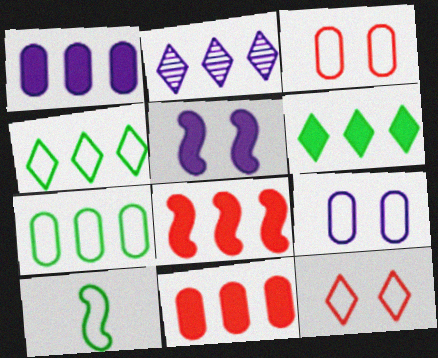[[1, 6, 8], 
[2, 7, 8]]